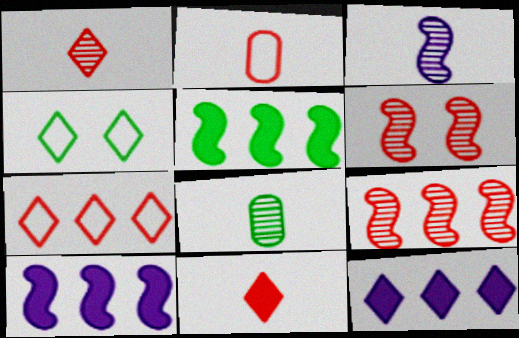[[1, 3, 8], 
[1, 4, 12], 
[4, 5, 8]]